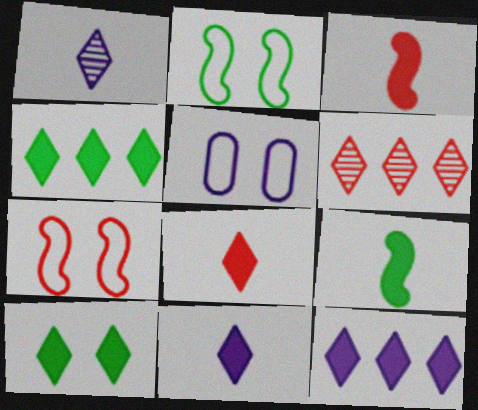[[5, 6, 9], 
[8, 10, 12]]